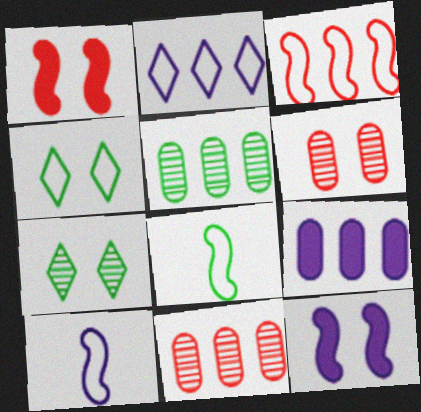[[4, 6, 12]]